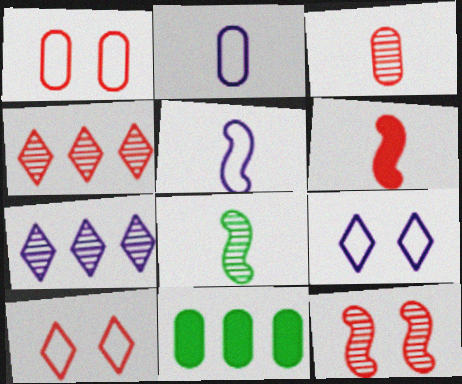[[1, 4, 6], 
[3, 4, 12], 
[5, 6, 8]]